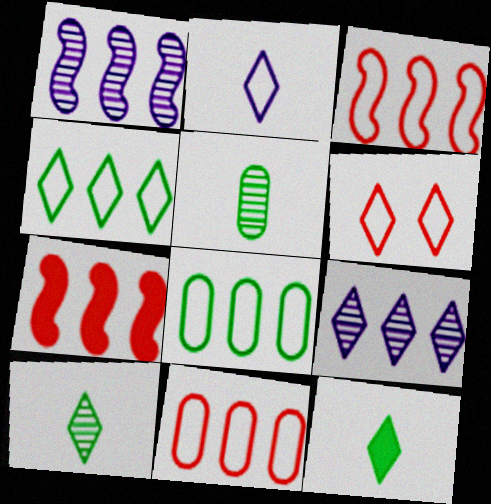[[2, 4, 6], 
[6, 9, 12], 
[7, 8, 9]]